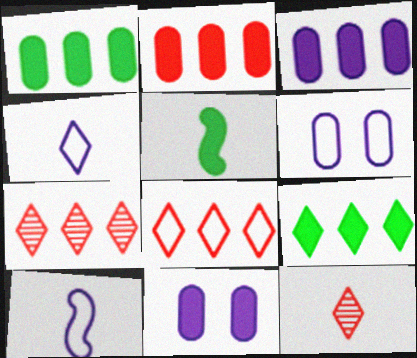[[1, 2, 3], 
[5, 6, 7]]